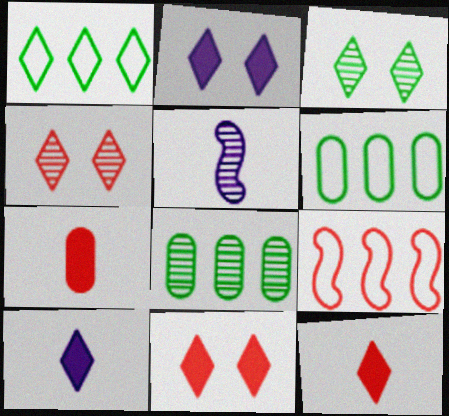[[1, 4, 10], 
[4, 5, 8], 
[4, 7, 9], 
[5, 6, 11]]